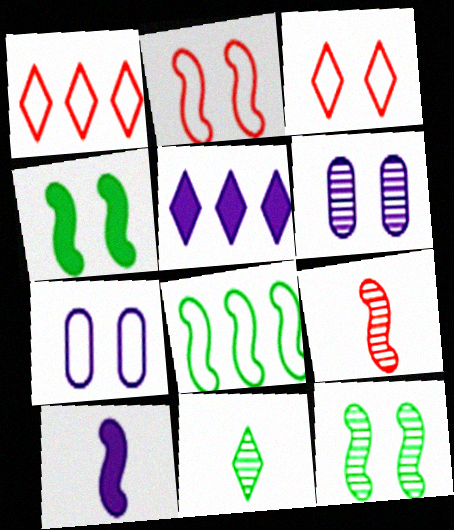[[3, 4, 6], 
[3, 5, 11]]